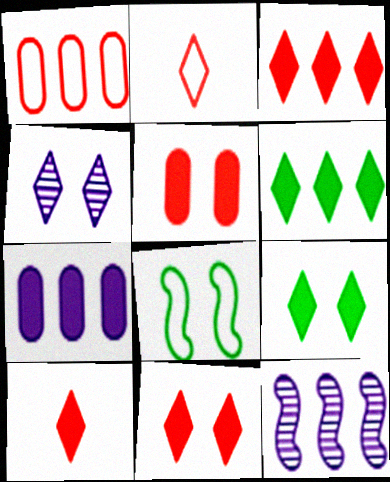[[1, 6, 12], 
[2, 4, 6], 
[3, 10, 11], 
[4, 5, 8]]